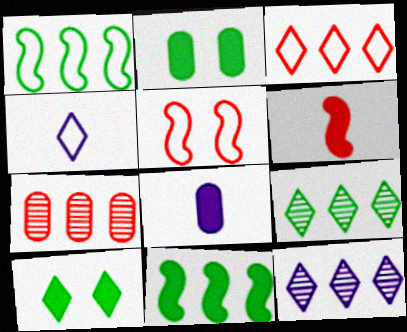[[5, 8, 9]]